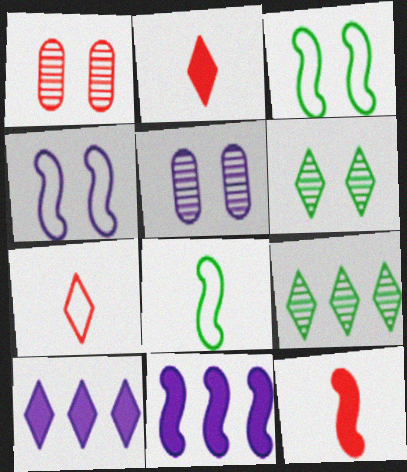[[1, 8, 10], 
[6, 7, 10]]